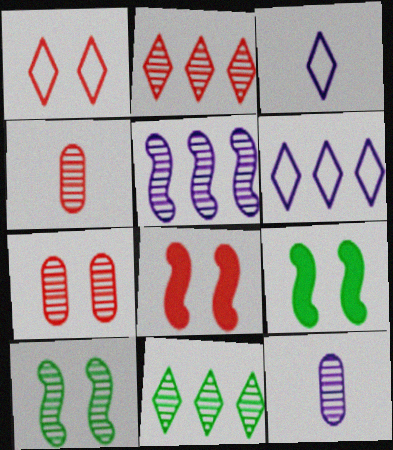[[1, 7, 8], 
[2, 10, 12], 
[4, 6, 9]]